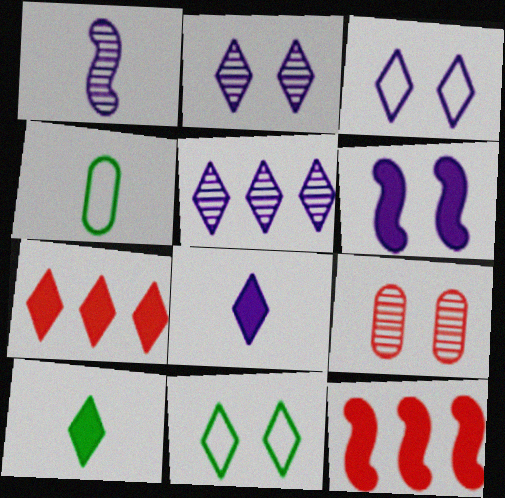[[2, 4, 12], 
[3, 5, 8], 
[6, 9, 11]]